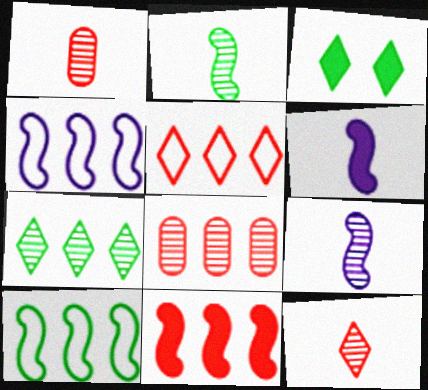[[1, 3, 4], 
[5, 8, 11]]